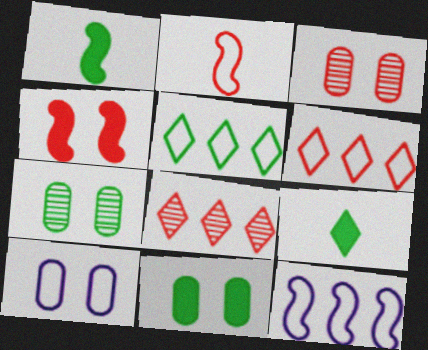[[1, 5, 7], 
[1, 8, 10], 
[2, 5, 10], 
[3, 9, 12], 
[3, 10, 11]]